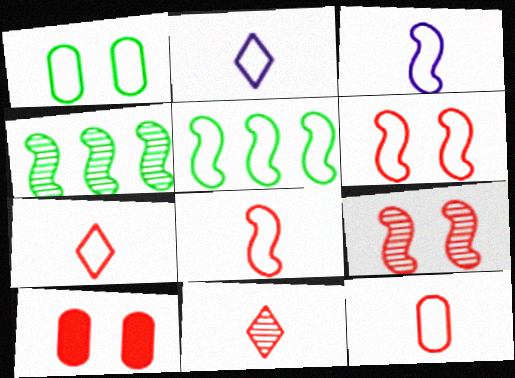[[2, 4, 10], 
[3, 5, 6], 
[7, 8, 12]]